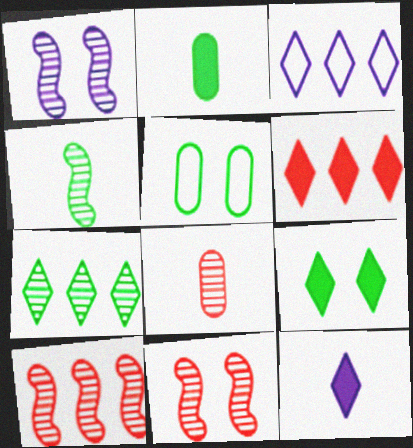[[1, 4, 10], 
[1, 7, 8], 
[2, 3, 11], 
[3, 6, 7], 
[5, 10, 12], 
[6, 9, 12]]